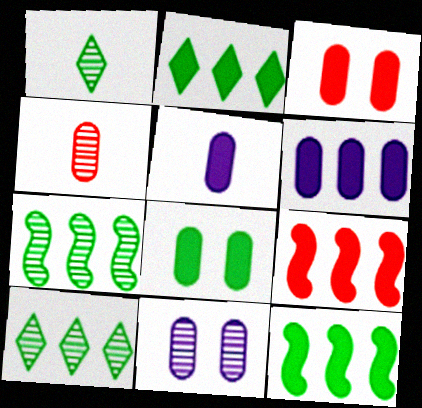[[2, 6, 9]]